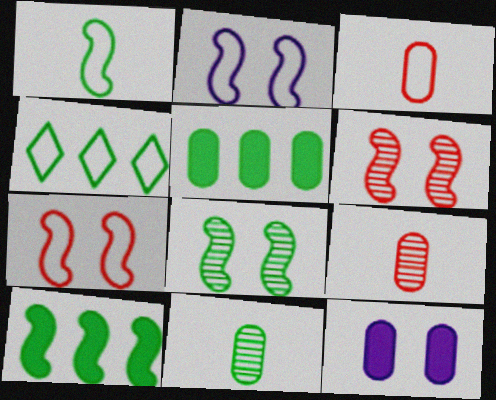[[1, 8, 10], 
[2, 3, 4]]